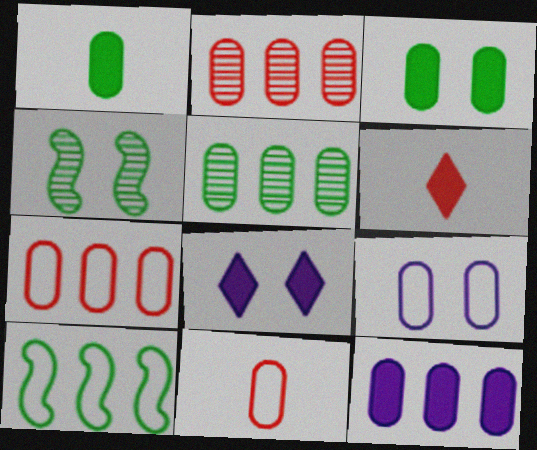[[1, 2, 9], 
[5, 7, 12]]